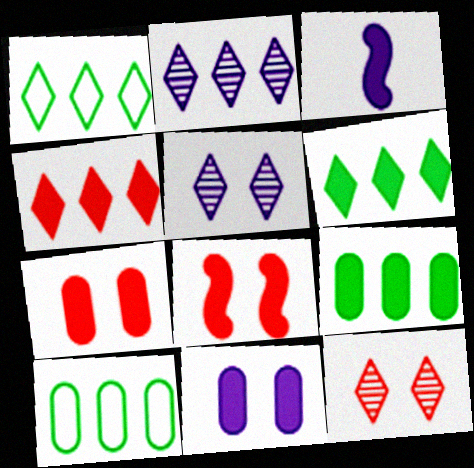[[1, 2, 4], 
[3, 6, 7], 
[3, 10, 12]]